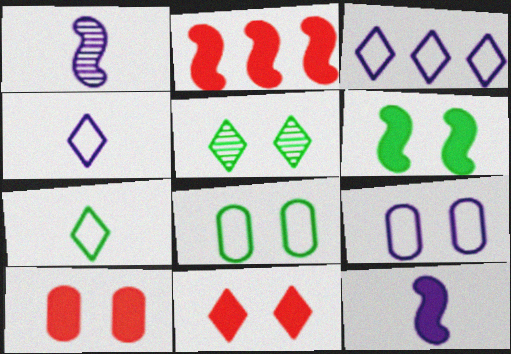[[2, 6, 12], 
[5, 6, 8]]